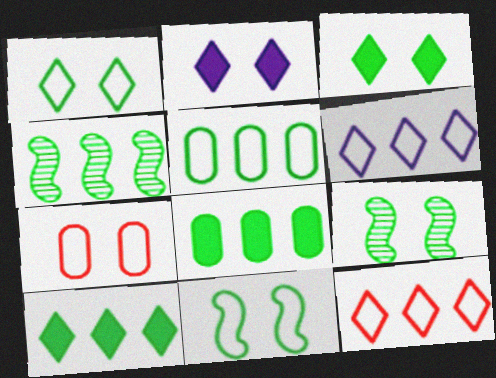[[2, 7, 9], 
[4, 5, 10]]